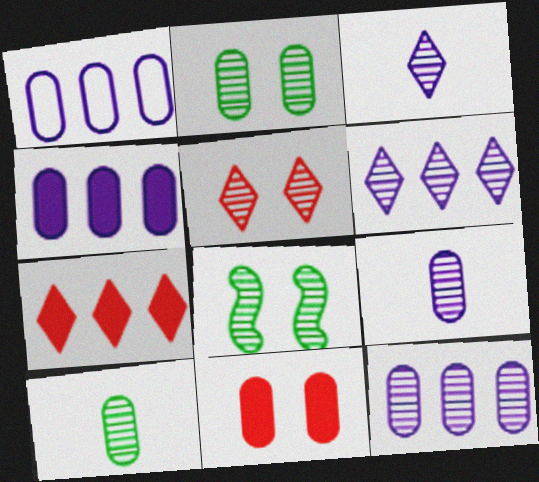[[1, 4, 12], 
[1, 10, 11]]